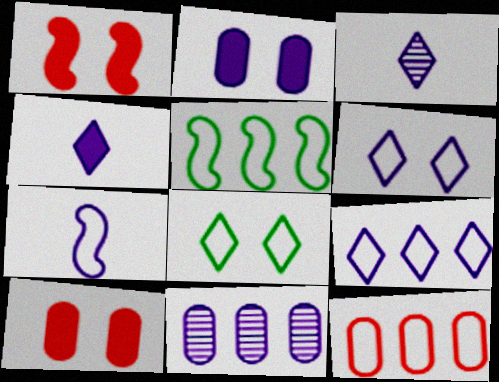[[3, 5, 10], 
[5, 9, 12], 
[7, 8, 12]]